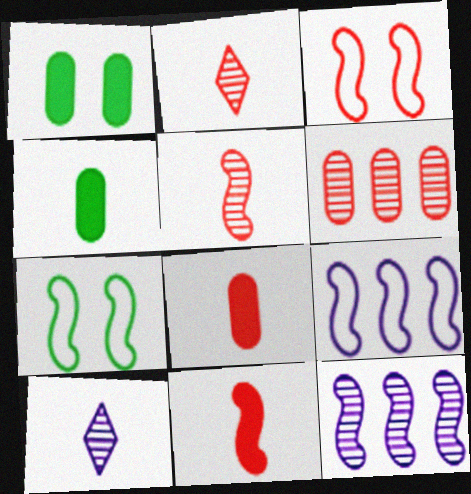[[1, 2, 9], 
[7, 11, 12]]